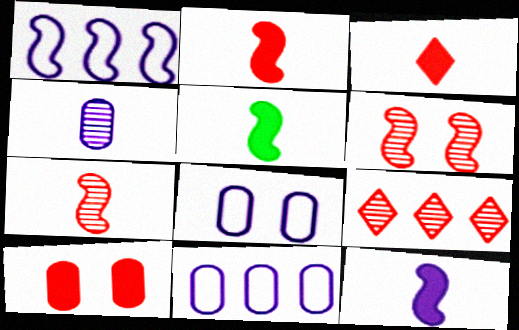[[1, 5, 6], 
[2, 5, 12], 
[5, 8, 9]]